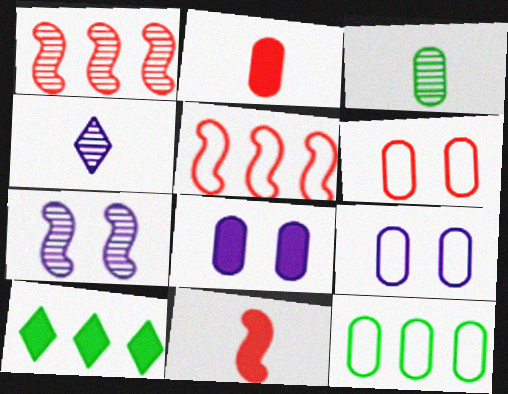[[8, 10, 11]]